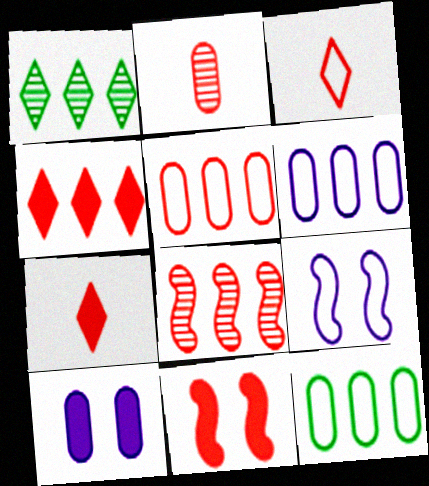[[2, 10, 12], 
[3, 9, 12], 
[4, 5, 8], 
[5, 6, 12]]